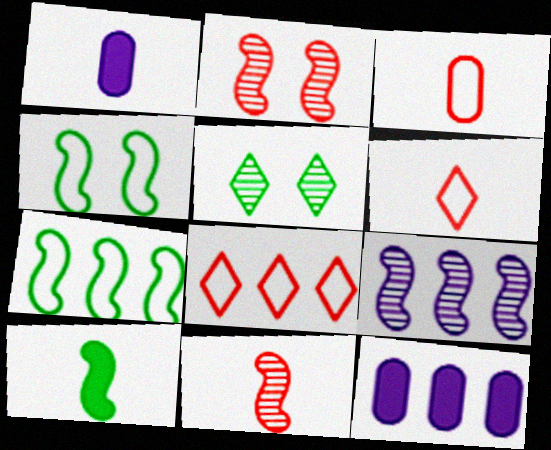[]